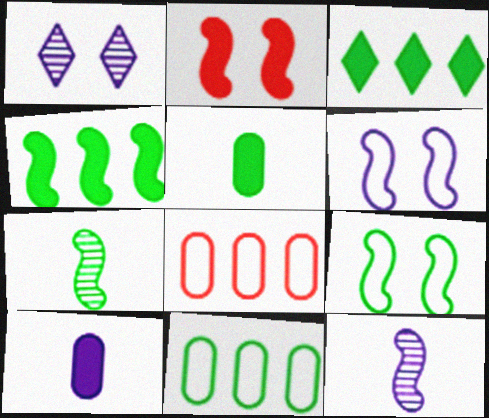[[2, 3, 10], 
[4, 7, 9]]